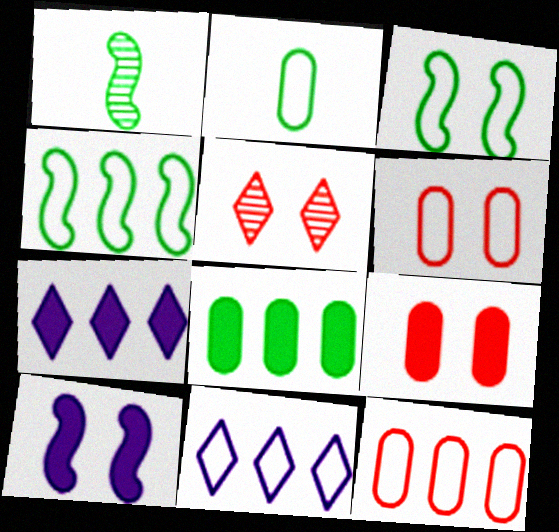[[1, 6, 7], 
[1, 9, 11], 
[4, 11, 12]]